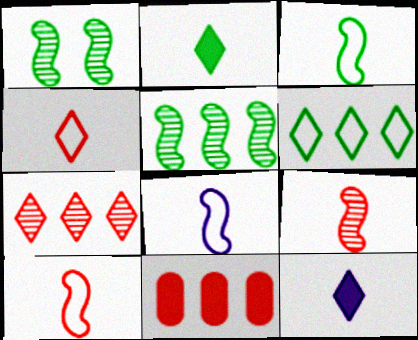[[3, 8, 10]]